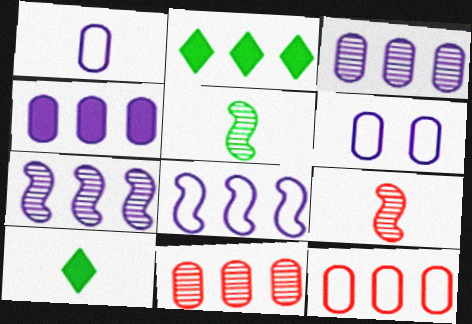[[1, 9, 10], 
[2, 6, 9], 
[2, 7, 12], 
[2, 8, 11]]